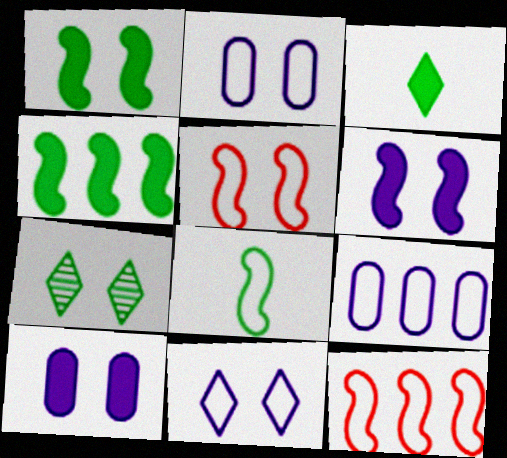[[5, 7, 10]]